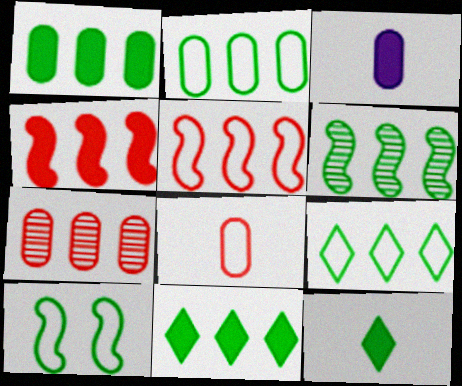[[1, 6, 9], 
[2, 6, 11]]